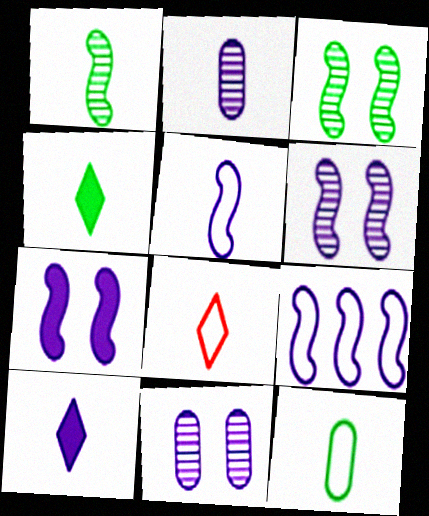[[1, 4, 12], 
[2, 5, 10], 
[5, 8, 12], 
[9, 10, 11]]